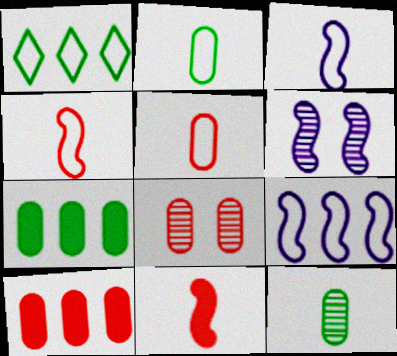[[5, 8, 10]]